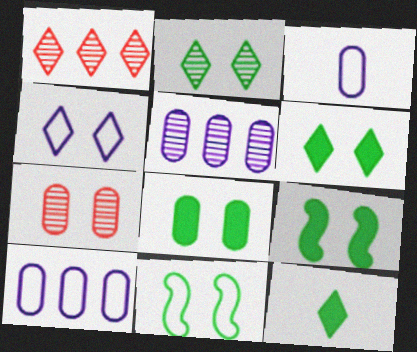[[1, 3, 9], 
[1, 4, 12], 
[2, 8, 11], 
[4, 7, 9], 
[6, 8, 9]]